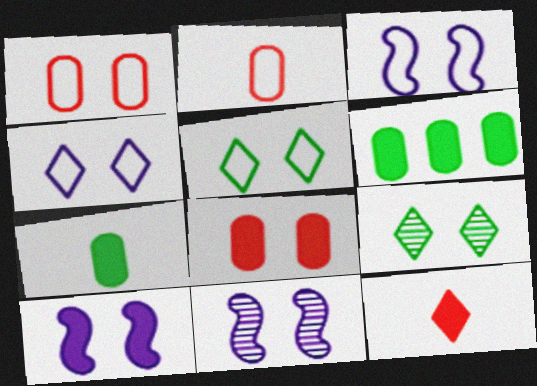[[1, 3, 5], 
[1, 9, 10], 
[3, 8, 9], 
[3, 10, 11], 
[5, 8, 11], 
[6, 10, 12]]